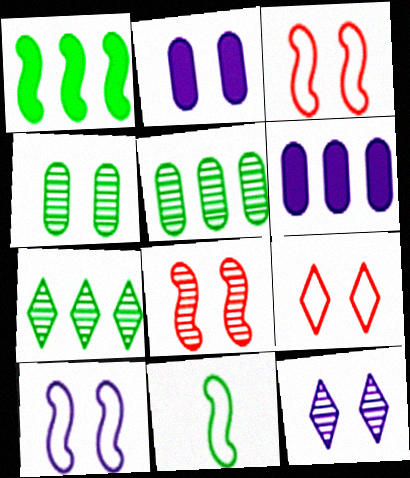[[2, 10, 12], 
[4, 8, 12]]